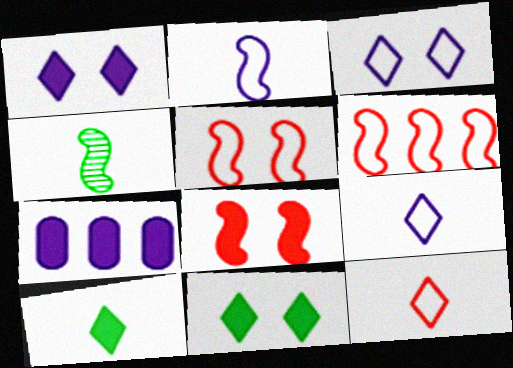[[7, 8, 10]]